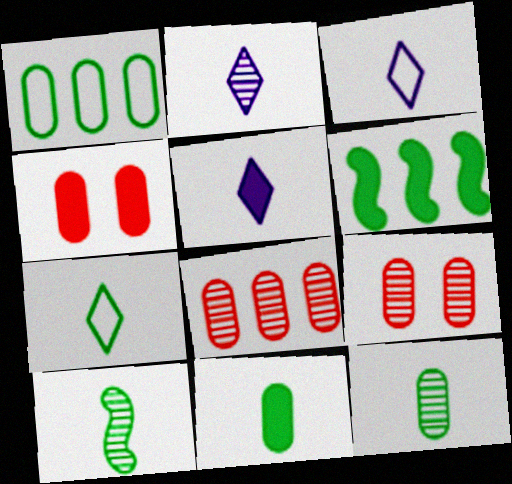[[2, 3, 5], 
[3, 6, 9], 
[4, 5, 6], 
[7, 10, 11]]